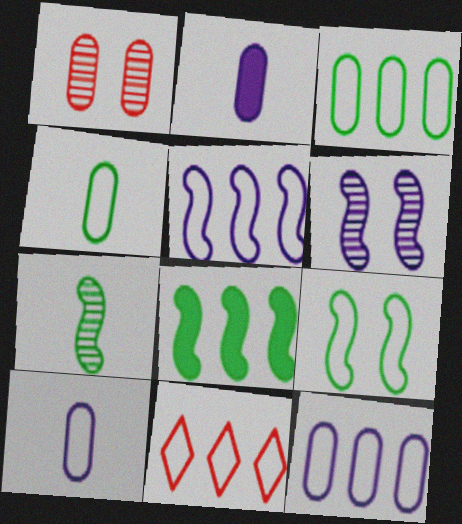[[1, 2, 3], 
[3, 5, 11], 
[7, 8, 9], 
[9, 10, 11]]